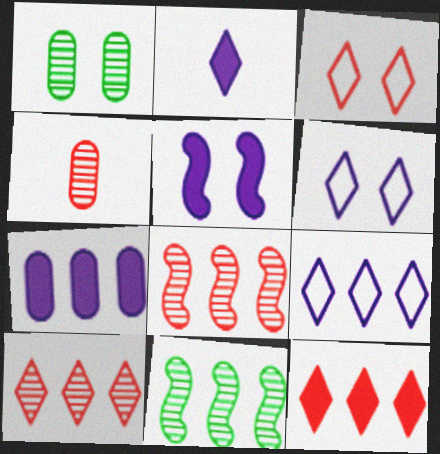[[1, 3, 5], 
[2, 5, 7]]